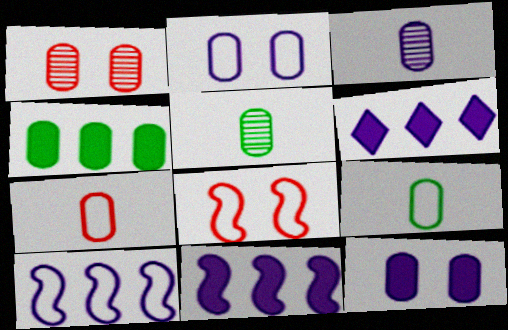[[5, 6, 8]]